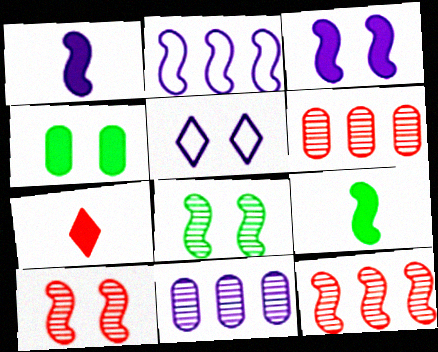[[1, 5, 11], 
[2, 9, 10], 
[4, 5, 10], 
[5, 6, 9]]